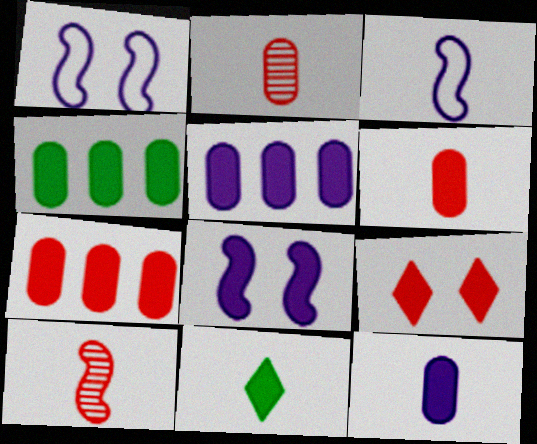[[2, 3, 11], 
[4, 5, 7], 
[7, 8, 11]]